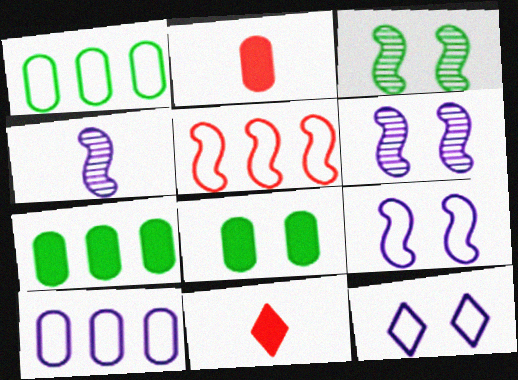[[1, 6, 11], 
[3, 10, 11]]